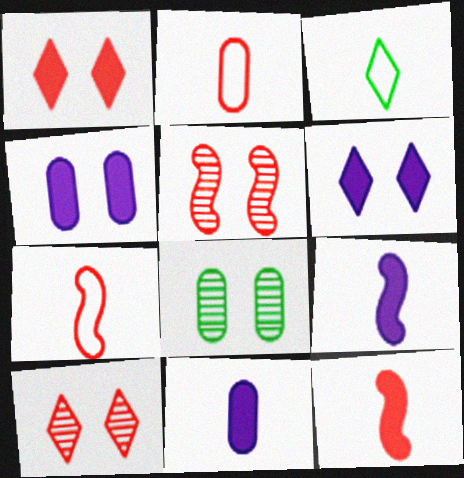[]